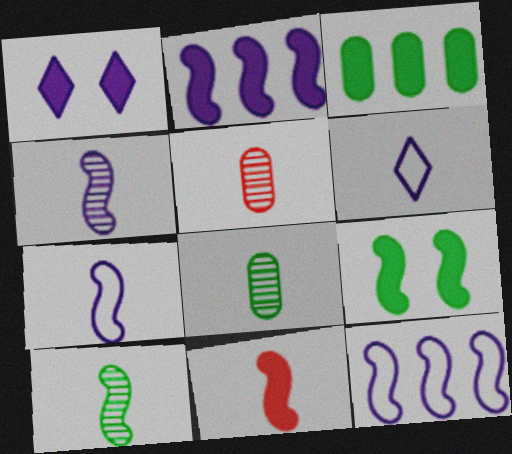[[1, 3, 11], 
[2, 9, 11], 
[6, 8, 11], 
[7, 10, 11]]